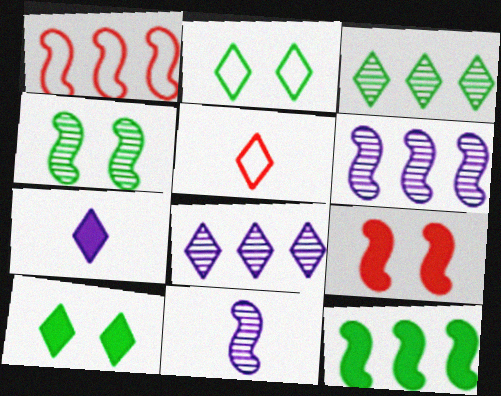[[1, 6, 12], 
[5, 8, 10]]